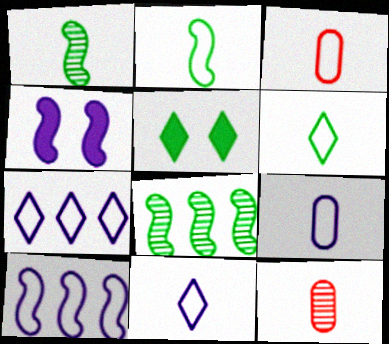[[2, 3, 11], 
[5, 10, 12]]